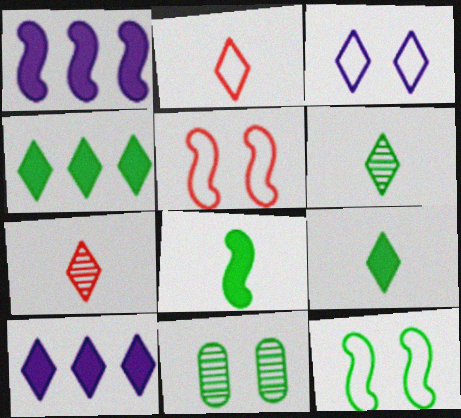[[1, 2, 11], 
[3, 4, 7]]